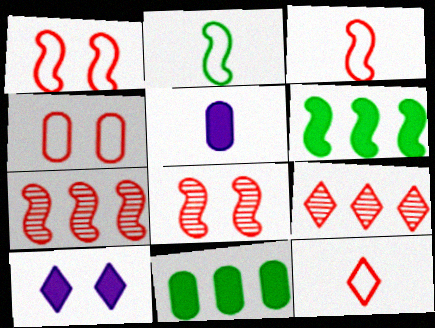[]